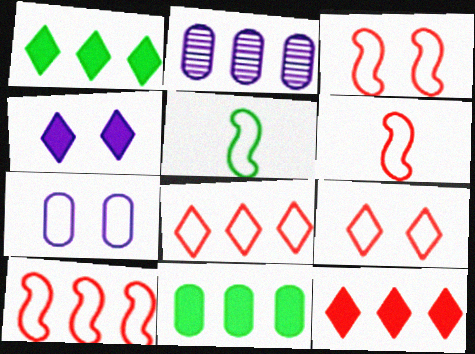[[1, 2, 10], 
[3, 6, 10], 
[5, 7, 8]]